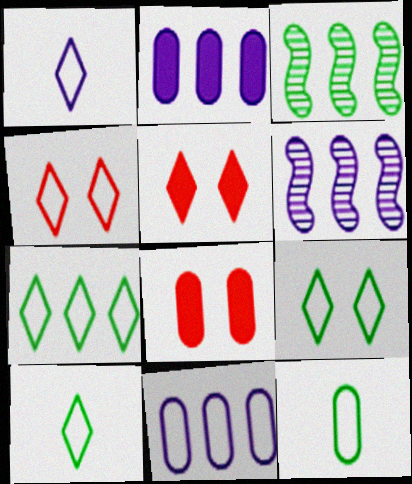[[1, 3, 8], 
[1, 4, 7], 
[5, 6, 12], 
[6, 8, 10], 
[7, 9, 10]]